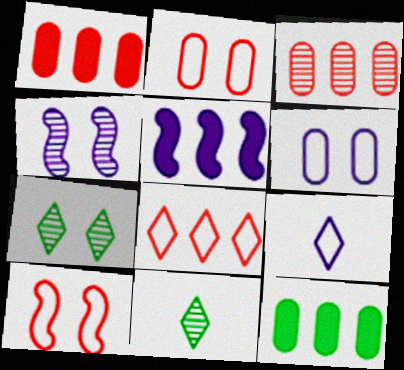[[2, 5, 11], 
[3, 4, 11]]